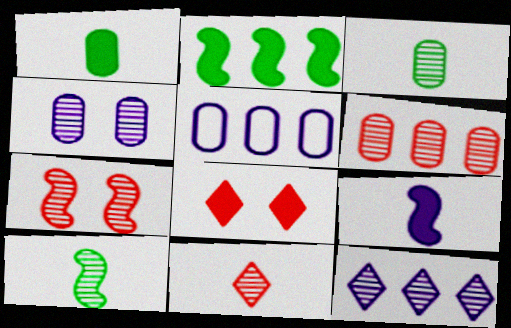[[3, 4, 6], 
[3, 7, 12], 
[5, 8, 10], 
[6, 7, 11]]